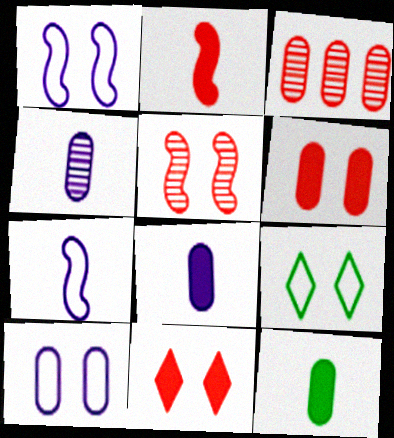[[3, 10, 12]]